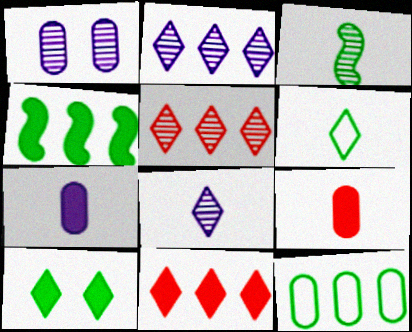[[1, 3, 5], 
[1, 9, 12], 
[3, 10, 12]]